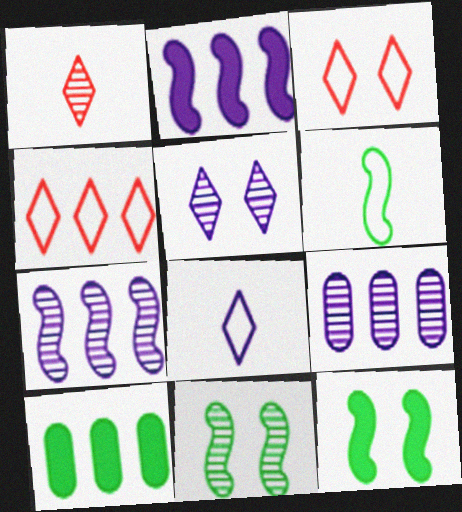[[1, 9, 11], 
[4, 7, 10]]